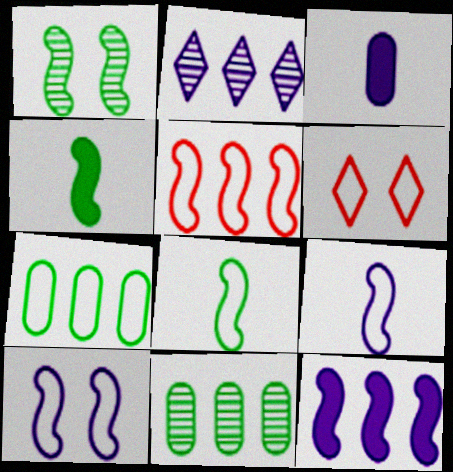[[2, 3, 10], 
[5, 8, 10], 
[6, 7, 9]]